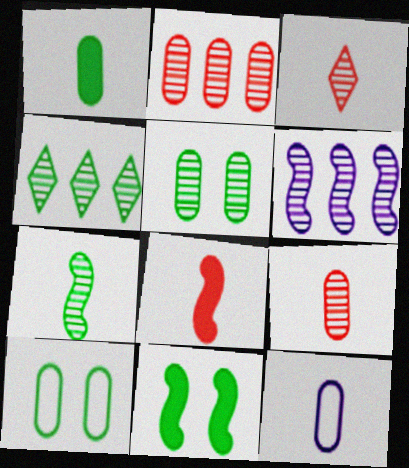[[1, 9, 12], 
[2, 4, 6], 
[3, 5, 6], 
[4, 5, 7]]